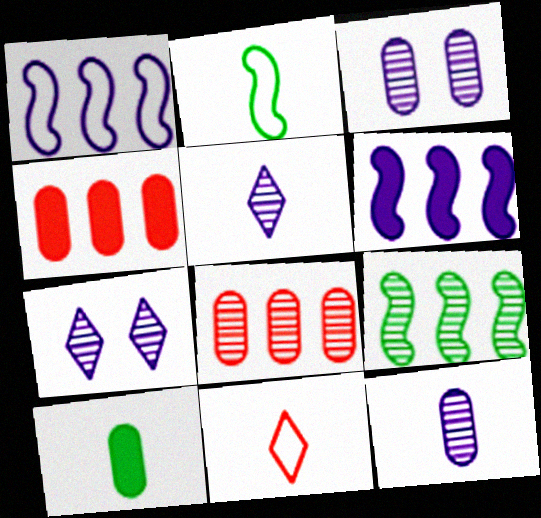[[2, 4, 7]]